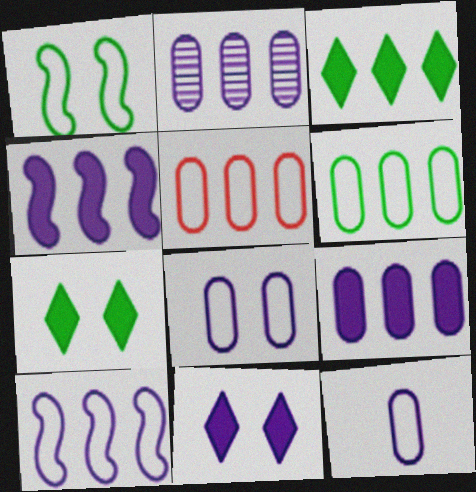[]